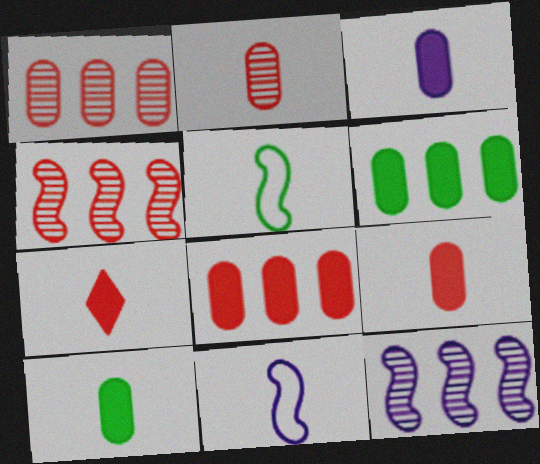[[3, 9, 10]]